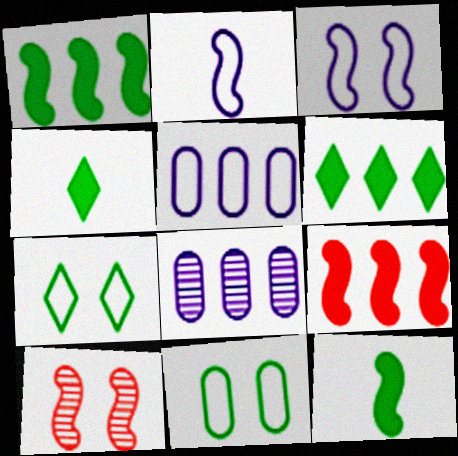[[1, 2, 10], 
[4, 5, 10]]